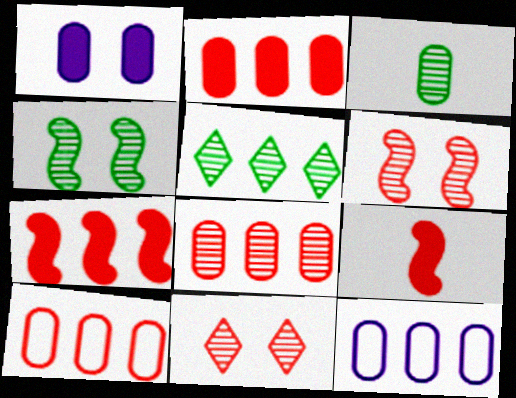[[1, 3, 10], 
[2, 8, 10], 
[3, 4, 5], 
[5, 7, 12], 
[9, 10, 11]]